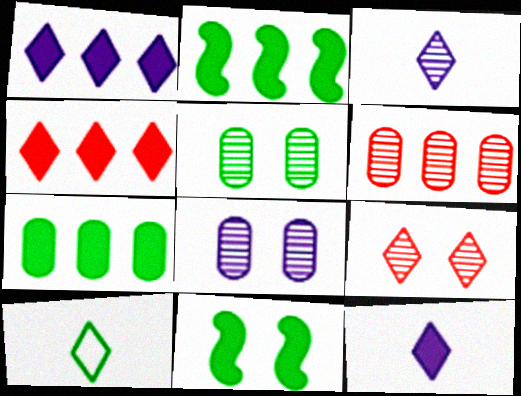[[1, 9, 10], 
[2, 5, 10]]